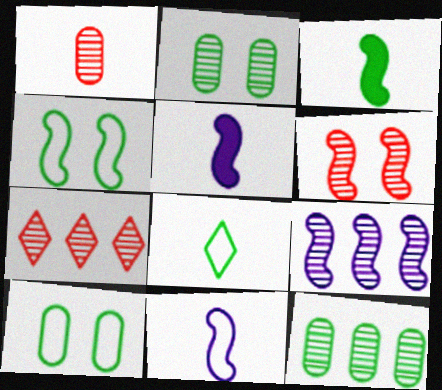[[1, 5, 8], 
[1, 6, 7], 
[5, 7, 10], 
[7, 9, 12]]